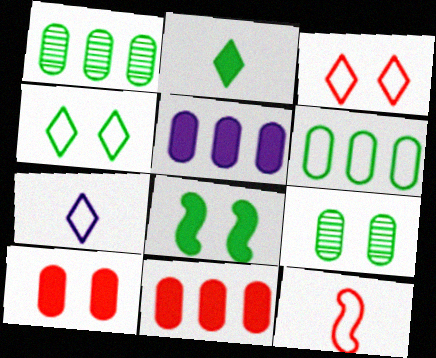[[4, 8, 9]]